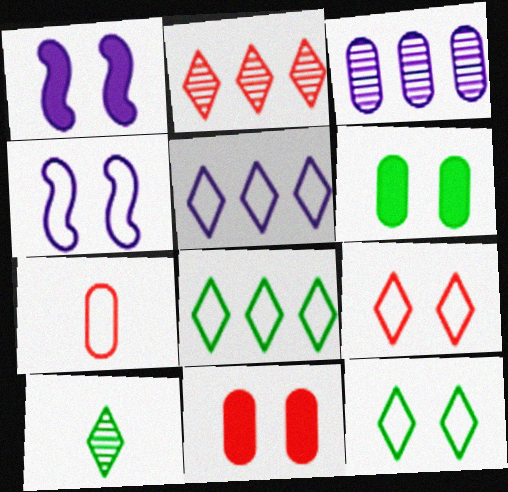[[3, 6, 7], 
[4, 7, 8]]